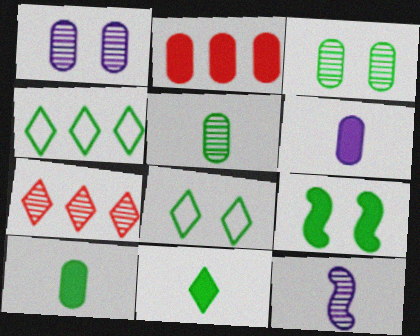[[2, 8, 12], 
[3, 7, 12], 
[3, 8, 9], 
[4, 5, 9]]